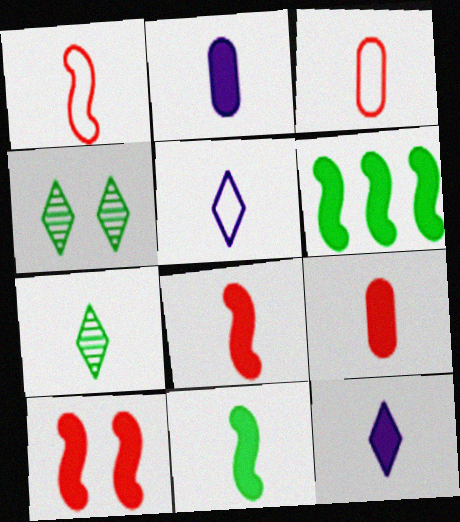[[1, 2, 7], 
[9, 11, 12]]